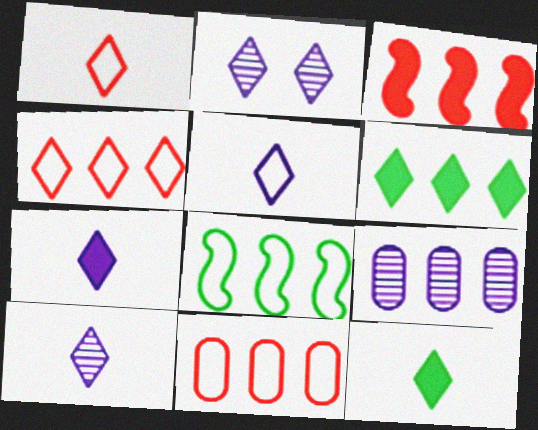[[1, 2, 6], 
[1, 10, 12], 
[2, 4, 12], 
[5, 7, 10]]